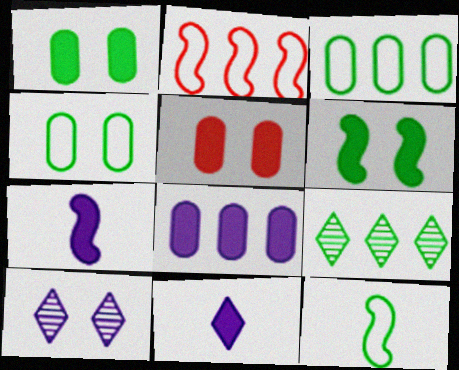[[1, 9, 12], 
[2, 8, 9]]